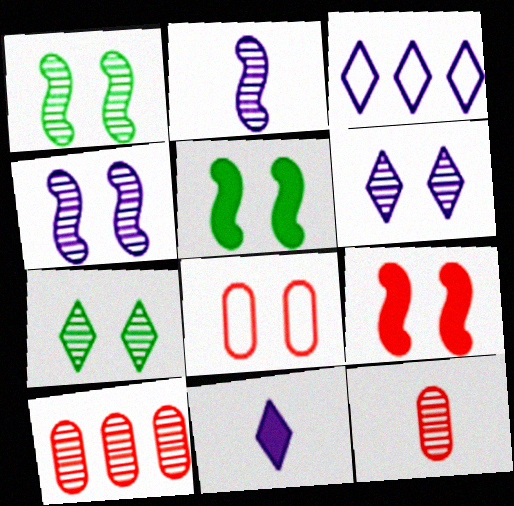[[2, 7, 10], 
[3, 5, 12], 
[3, 6, 11], 
[5, 6, 8]]